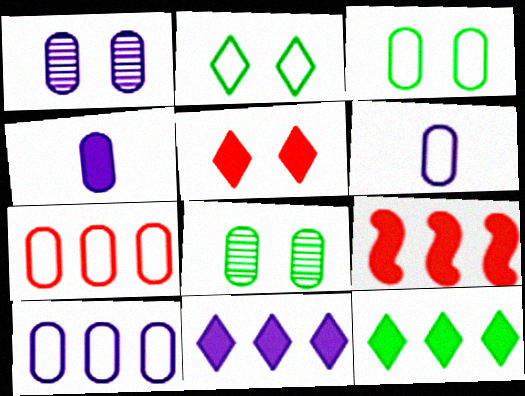[[1, 4, 10], 
[3, 6, 7], 
[4, 7, 8]]